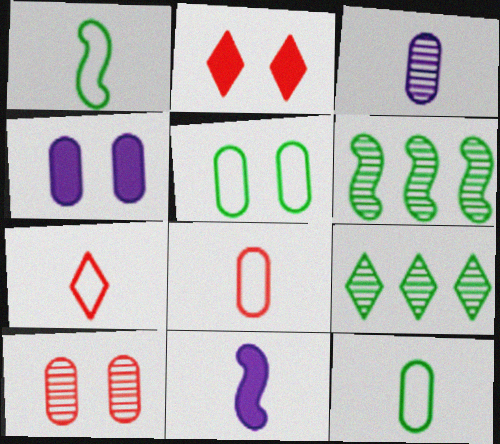[[4, 5, 10], 
[4, 6, 7]]